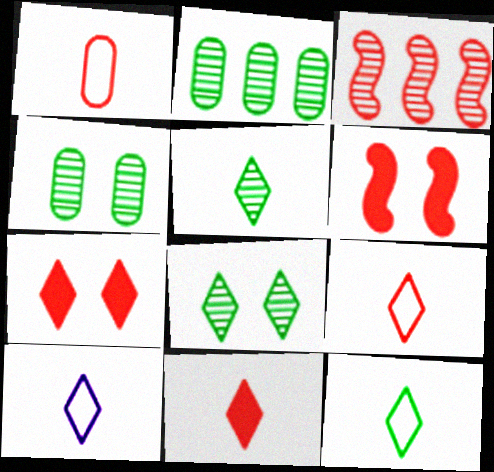[[1, 3, 7], 
[2, 6, 10], 
[5, 10, 11], 
[9, 10, 12]]